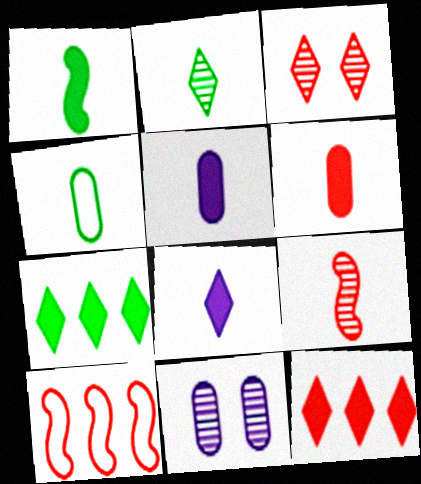[[1, 2, 4], 
[1, 6, 8], 
[3, 6, 10], 
[4, 8, 9]]